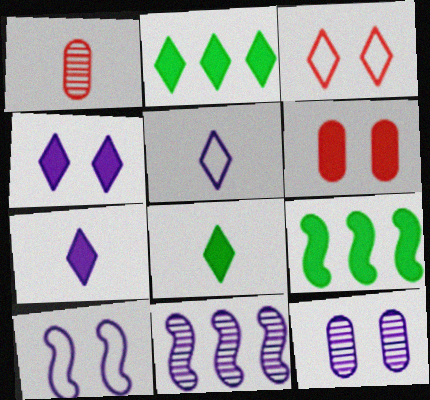[[1, 2, 10], 
[4, 10, 12], 
[6, 7, 9]]